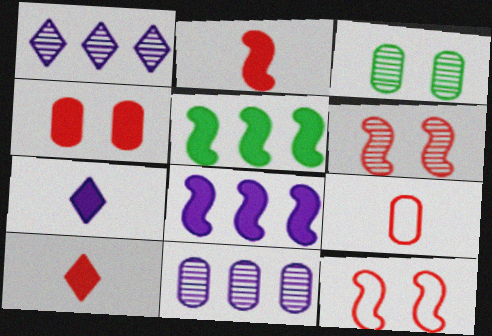[[4, 5, 7]]